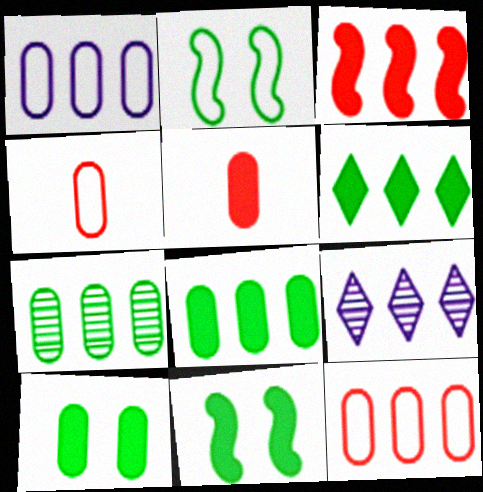[[2, 5, 9], 
[4, 9, 11]]